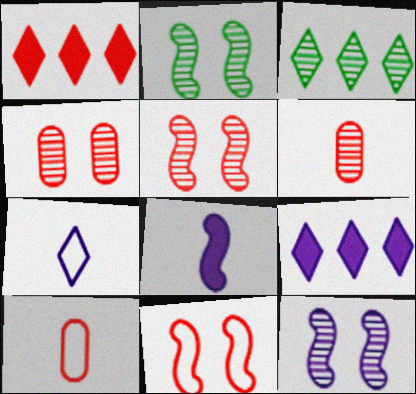[[1, 5, 10], 
[1, 6, 11], 
[2, 5, 12], 
[2, 9, 10], 
[3, 6, 12]]